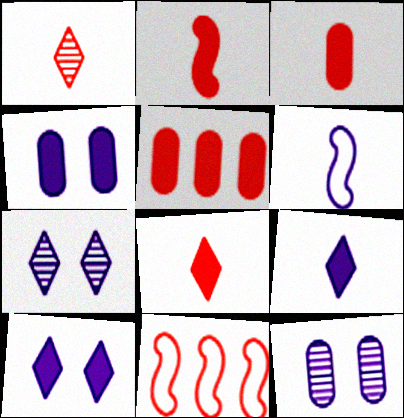[[2, 3, 8]]